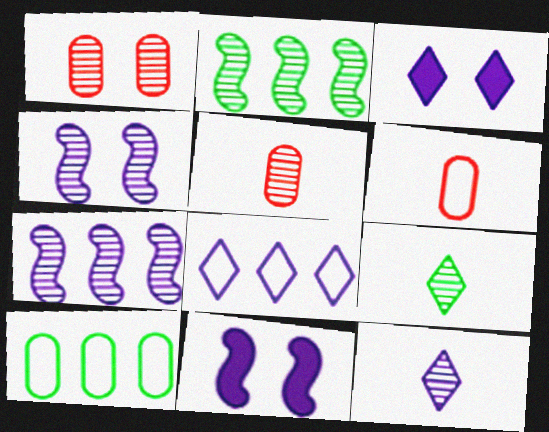[[1, 2, 12], 
[1, 7, 9], 
[2, 3, 6], 
[3, 8, 12]]